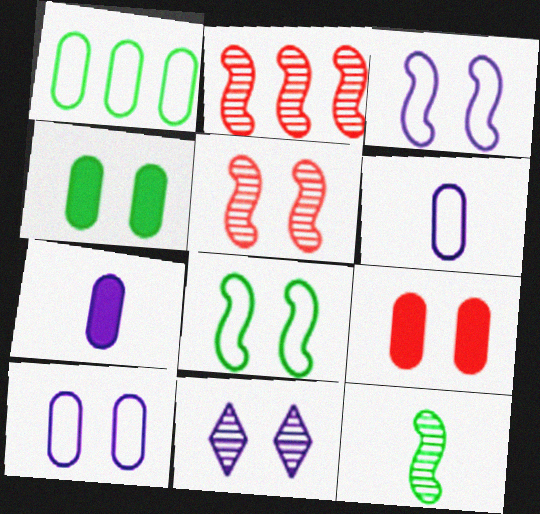[[8, 9, 11]]